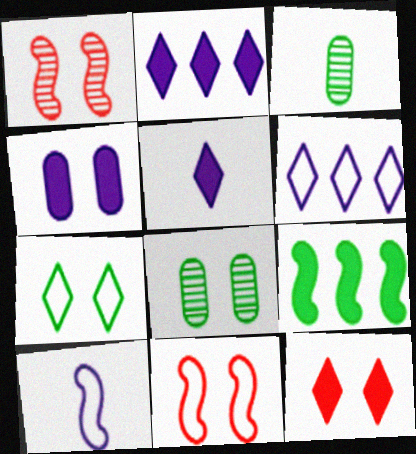[[1, 4, 7], 
[1, 9, 10], 
[2, 3, 11], 
[3, 7, 9]]